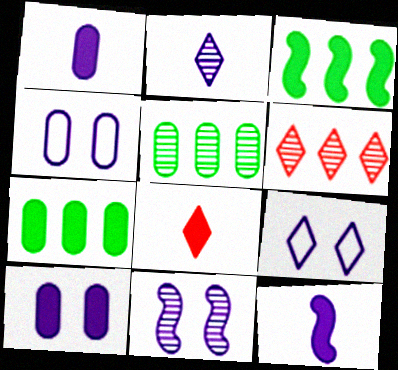[[3, 8, 10], 
[9, 10, 11]]